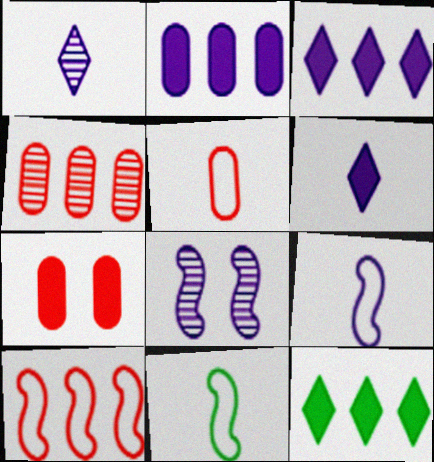[[4, 5, 7], 
[5, 8, 12]]